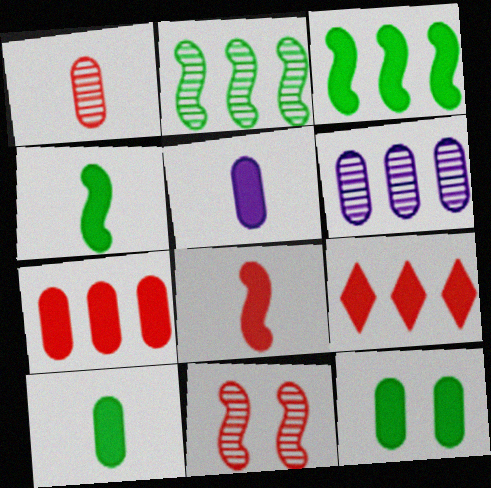[[5, 7, 12]]